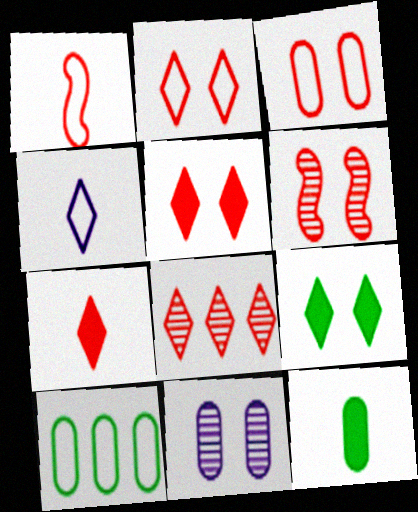[[2, 7, 8], 
[3, 5, 6], 
[4, 8, 9]]